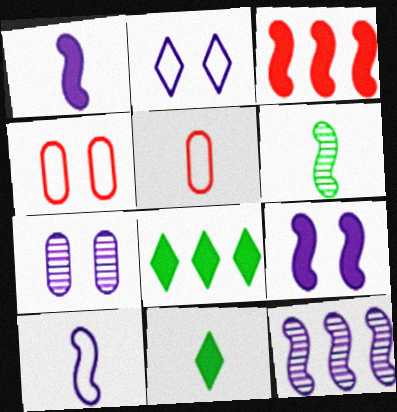[[2, 7, 9], 
[4, 11, 12], 
[9, 10, 12]]